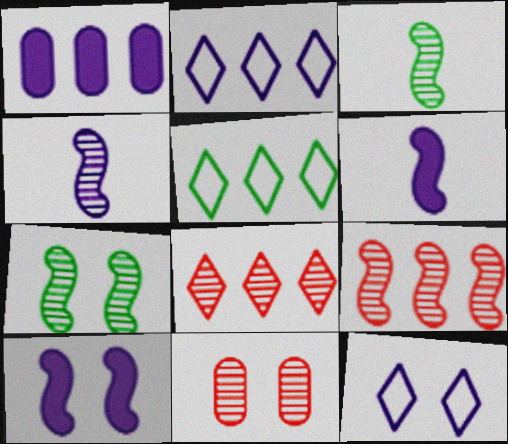[[1, 4, 12], 
[1, 5, 9], 
[4, 7, 9], 
[5, 6, 11]]